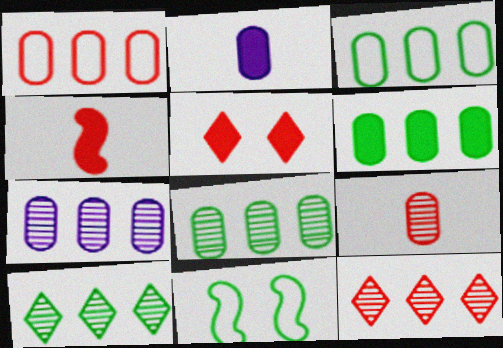[[1, 6, 7], 
[2, 11, 12], 
[3, 6, 8]]